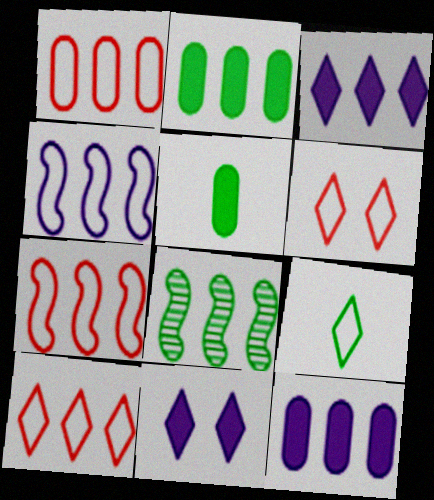[[1, 3, 8], 
[1, 7, 10], 
[8, 10, 12]]